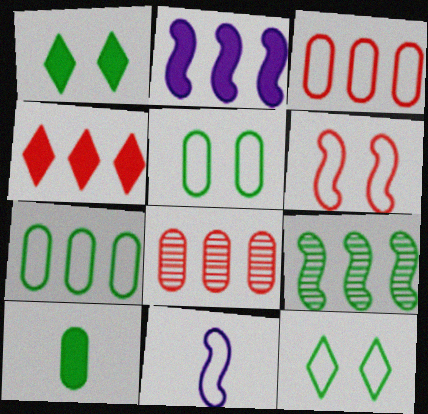[[1, 8, 11], 
[3, 11, 12], 
[9, 10, 12]]